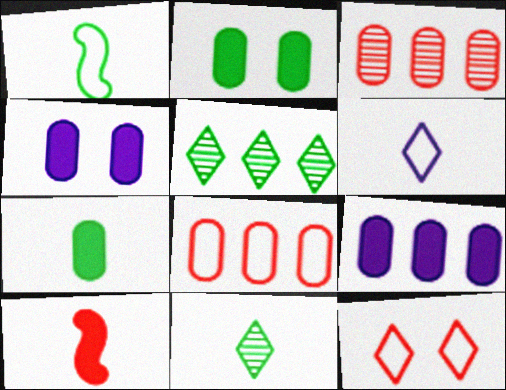[[1, 2, 5], 
[1, 7, 11], 
[3, 10, 12]]